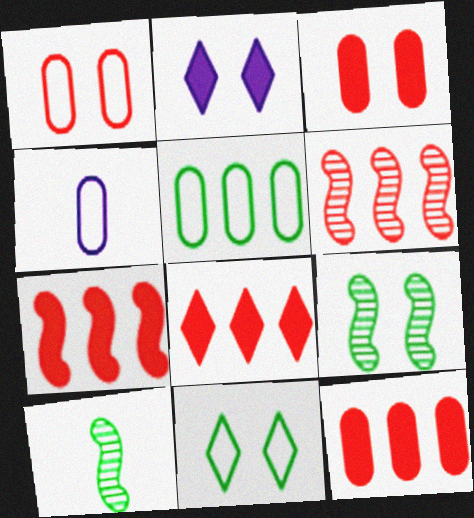[[1, 2, 9], 
[1, 4, 5], 
[4, 8, 9], 
[7, 8, 12]]